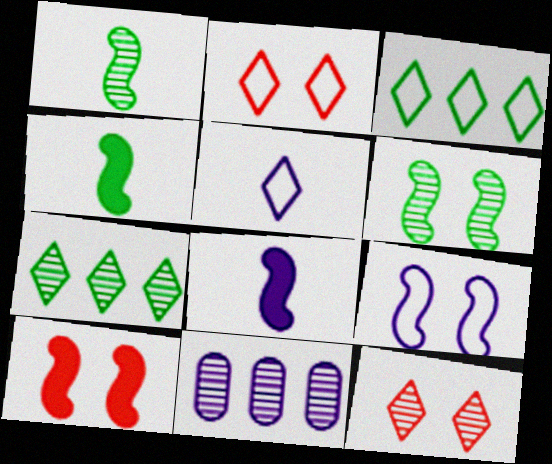[[1, 11, 12], 
[2, 3, 5], 
[2, 4, 11], 
[6, 9, 10]]